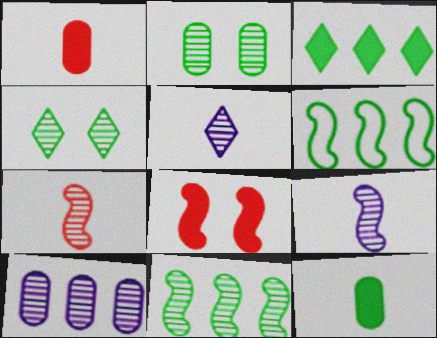[[4, 6, 12], 
[4, 7, 10], 
[6, 8, 9]]